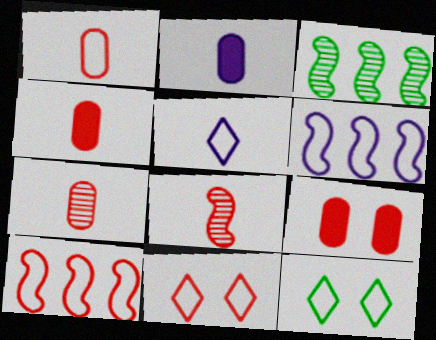[[1, 4, 7], 
[1, 6, 12], 
[1, 10, 11], 
[2, 3, 11], 
[3, 5, 9]]